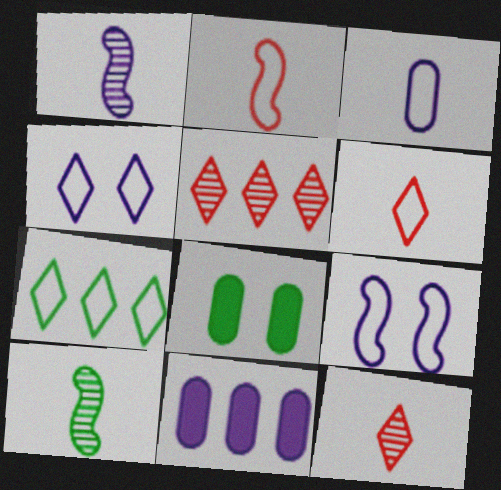[[1, 4, 11], 
[4, 6, 7], 
[7, 8, 10]]